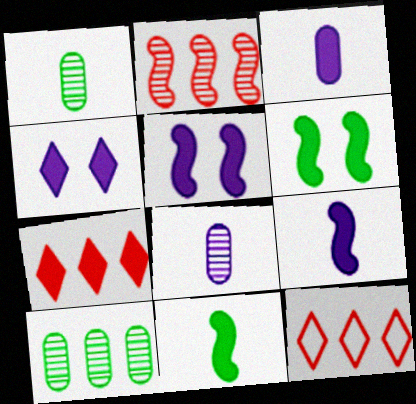[[1, 5, 12], 
[3, 6, 7], 
[6, 8, 12]]